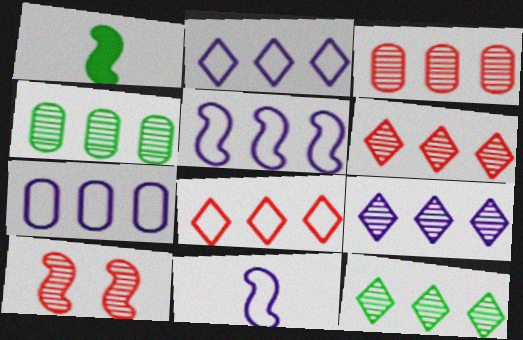[[1, 5, 10], 
[2, 5, 7], 
[6, 9, 12]]